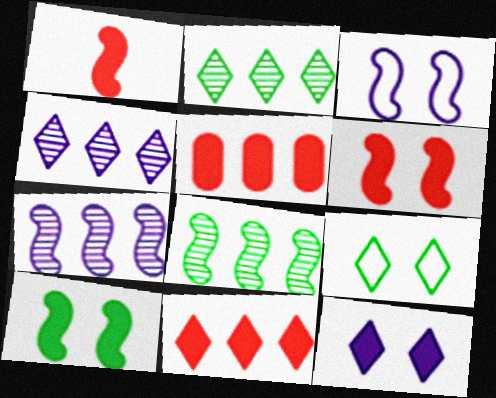[[1, 3, 8]]